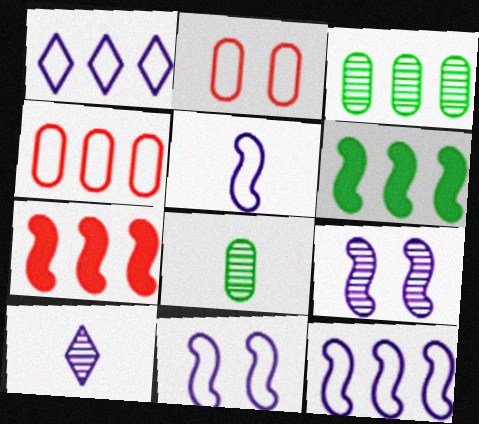[[1, 3, 7], 
[2, 6, 10], 
[5, 11, 12]]